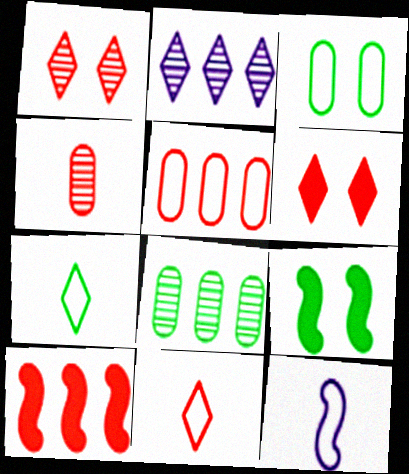[[2, 6, 7], 
[6, 8, 12], 
[7, 8, 9]]